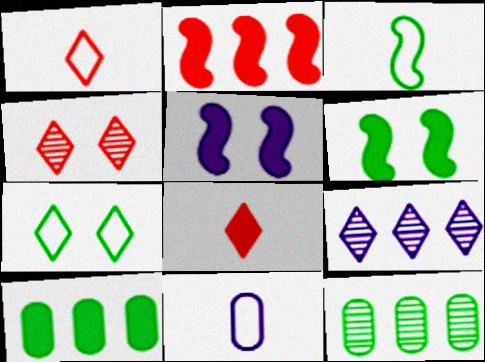[[1, 3, 11], 
[1, 5, 12], 
[5, 8, 10], 
[5, 9, 11], 
[7, 8, 9]]